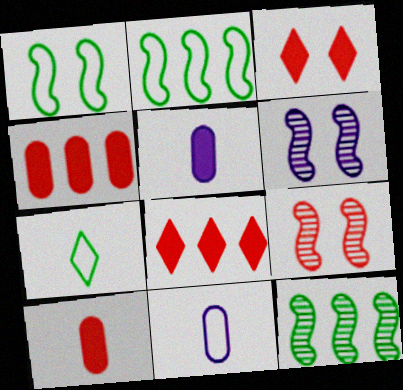[[3, 11, 12], 
[4, 6, 7]]